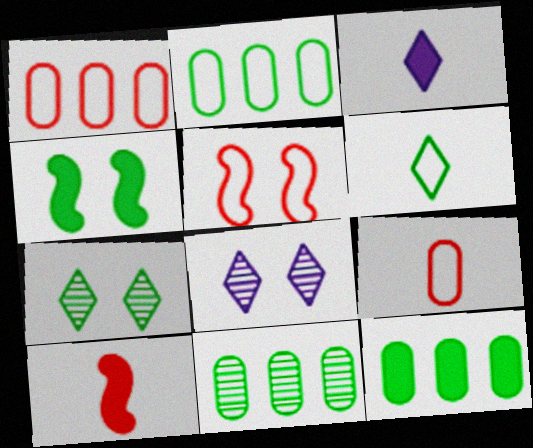[[2, 8, 10], 
[2, 11, 12], 
[3, 5, 11], 
[4, 6, 11]]